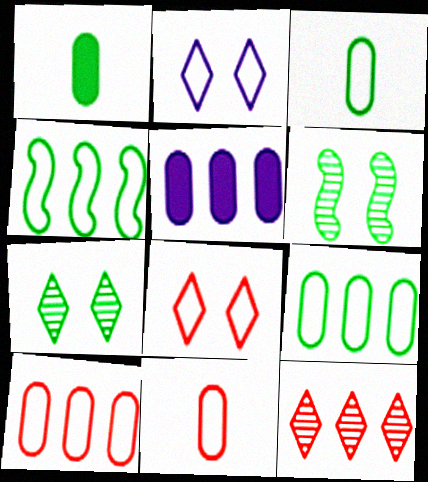[[1, 4, 7], 
[2, 4, 11], 
[4, 5, 12]]